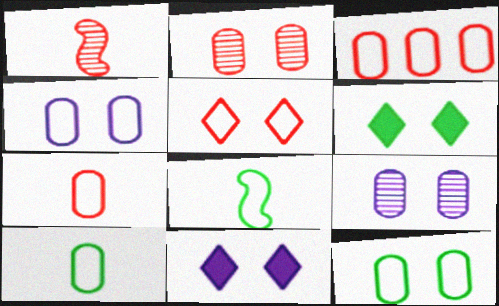[[3, 4, 10]]